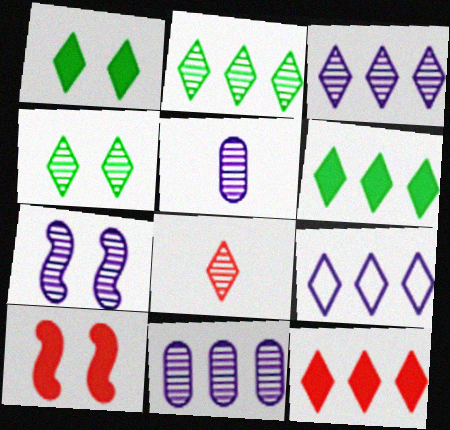[[1, 8, 9], 
[2, 9, 12], 
[3, 4, 8], 
[3, 5, 7]]